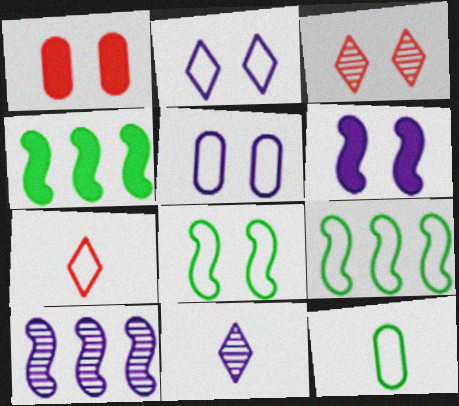[[1, 9, 11], 
[5, 7, 9]]